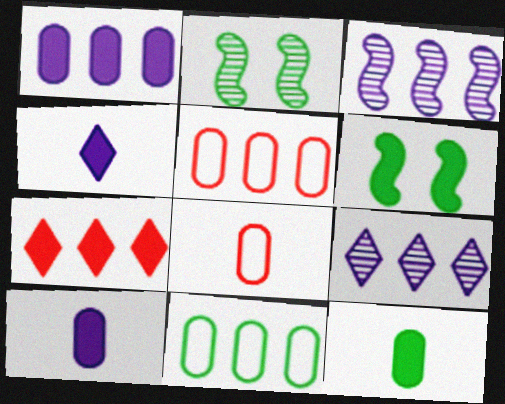[[2, 4, 5], 
[3, 7, 11], 
[6, 7, 10], 
[6, 8, 9]]